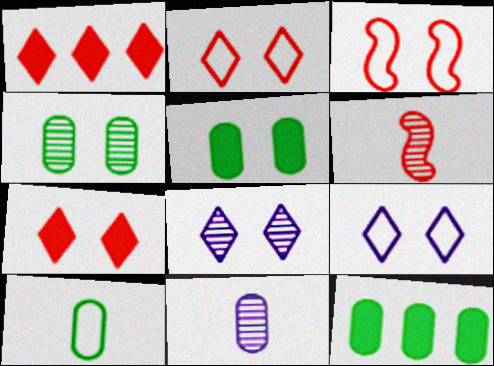[[3, 5, 8], 
[4, 10, 12], 
[6, 9, 12]]